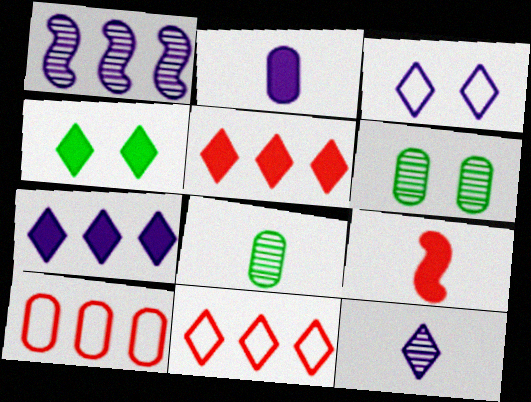[[1, 2, 3], 
[2, 6, 10], 
[3, 7, 12], 
[4, 11, 12]]